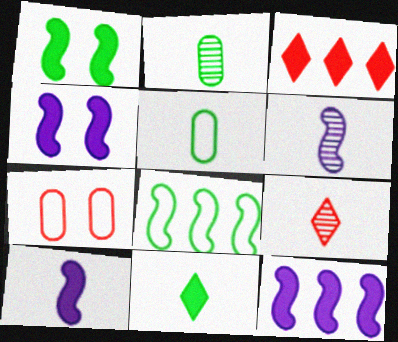[[2, 6, 9], 
[4, 10, 12], 
[5, 9, 10]]